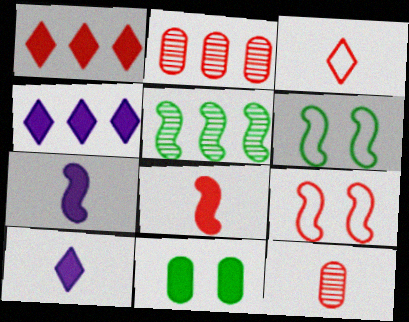[[1, 7, 11], 
[1, 9, 12], 
[2, 6, 10], 
[3, 8, 12], 
[4, 6, 12], 
[4, 8, 11], 
[5, 7, 9]]